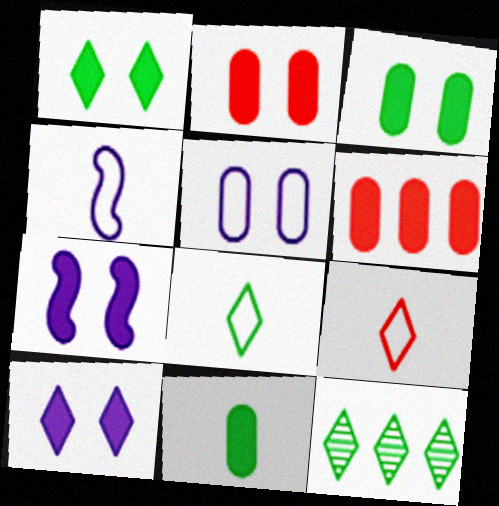[[1, 2, 7], 
[1, 8, 12], 
[2, 4, 12], 
[9, 10, 12]]